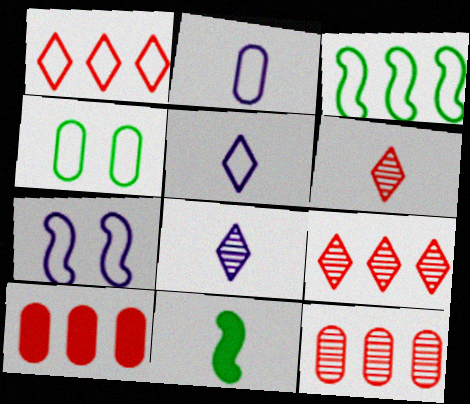[[2, 6, 11]]